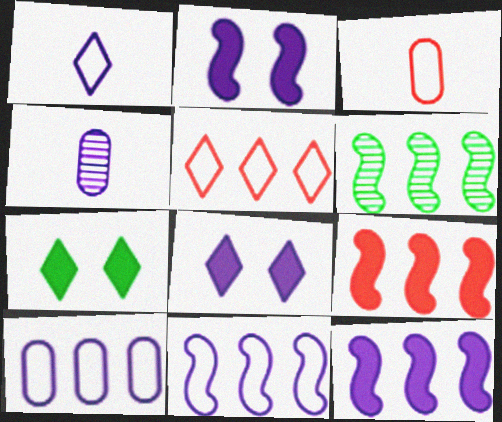[[3, 6, 8], 
[4, 8, 11], 
[6, 9, 11]]